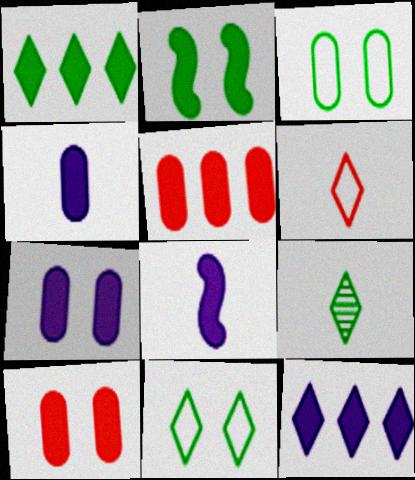[[1, 8, 10], 
[1, 9, 11], 
[7, 8, 12]]